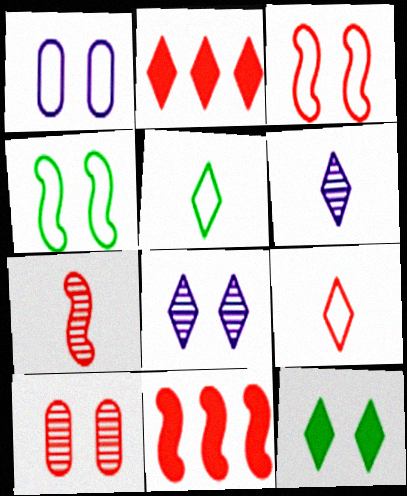[[2, 5, 8], 
[3, 7, 11], 
[9, 10, 11]]